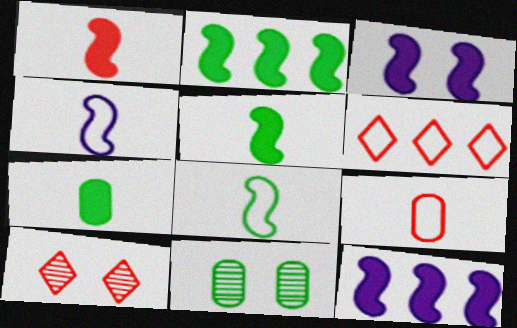[[1, 2, 3]]